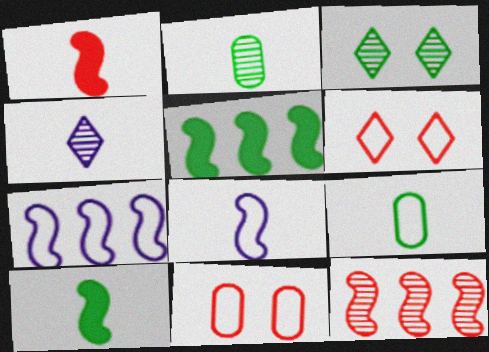[[1, 4, 9], 
[3, 5, 9], 
[4, 5, 11], 
[5, 7, 12], 
[6, 7, 9]]